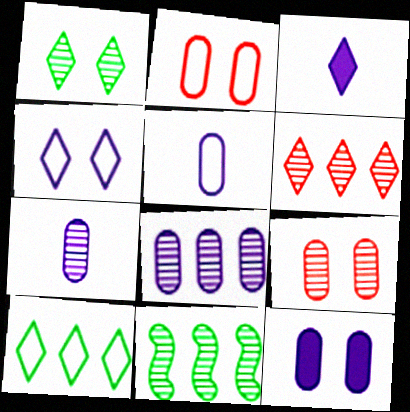[[2, 3, 11], 
[5, 8, 12], 
[6, 8, 11]]